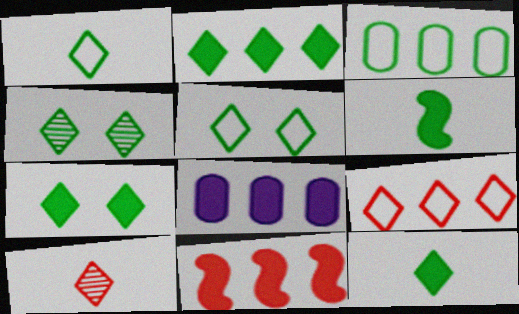[[1, 2, 4], 
[2, 7, 12], 
[2, 8, 11], 
[3, 4, 6], 
[4, 5, 7]]